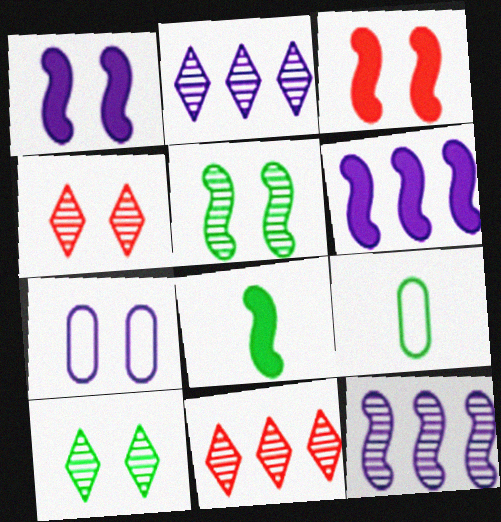[[1, 9, 11], 
[2, 3, 9], 
[3, 6, 8], 
[3, 7, 10], 
[4, 6, 9], 
[7, 8, 11]]